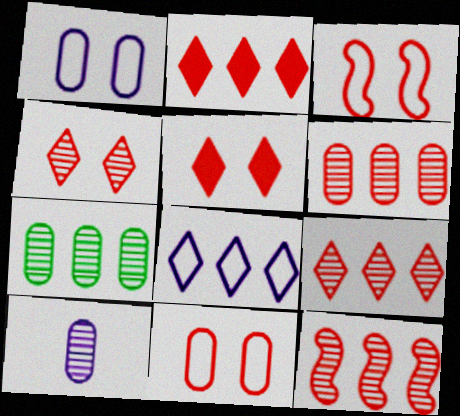[[6, 9, 12]]